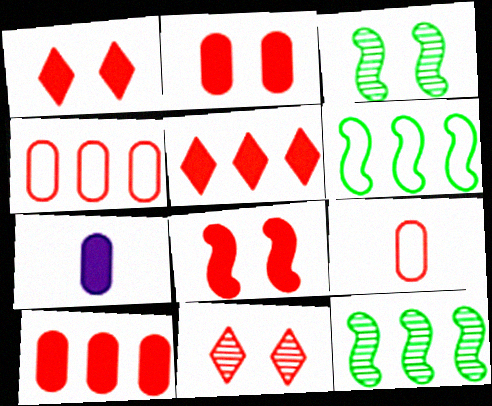[[1, 2, 8], 
[6, 7, 11]]